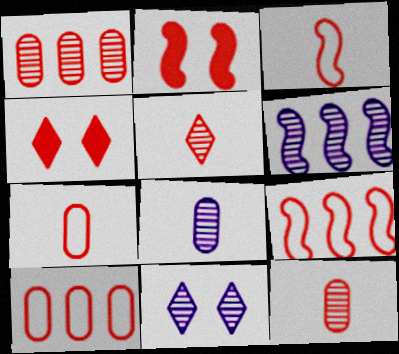[[1, 3, 4], 
[2, 5, 10], 
[4, 9, 12], 
[6, 8, 11]]